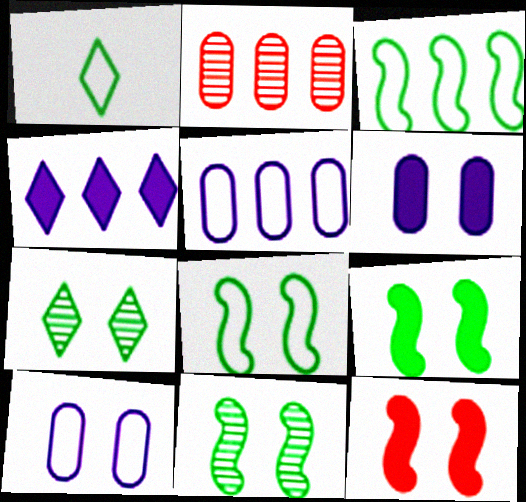[[2, 3, 4], 
[7, 10, 12], 
[8, 9, 11]]